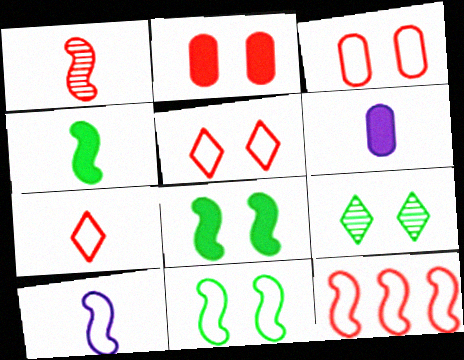[[1, 4, 10], 
[3, 7, 12], 
[6, 9, 12], 
[10, 11, 12]]